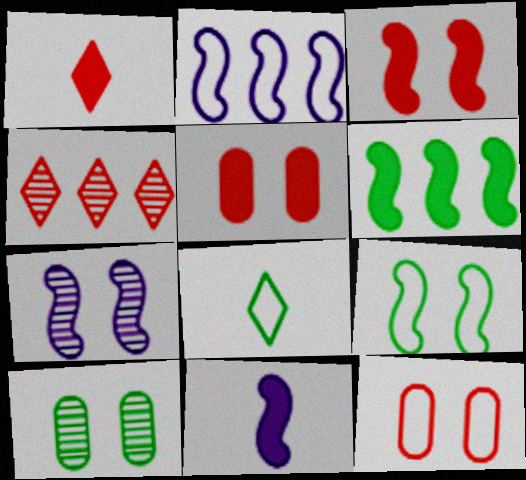[[1, 2, 10], 
[2, 7, 11], 
[2, 8, 12], 
[3, 6, 11], 
[3, 7, 9], 
[6, 8, 10]]